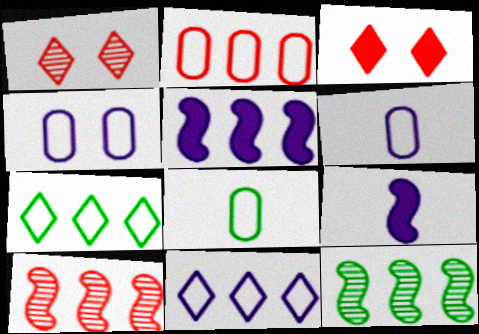[[1, 5, 8], 
[2, 4, 8], 
[3, 6, 12]]